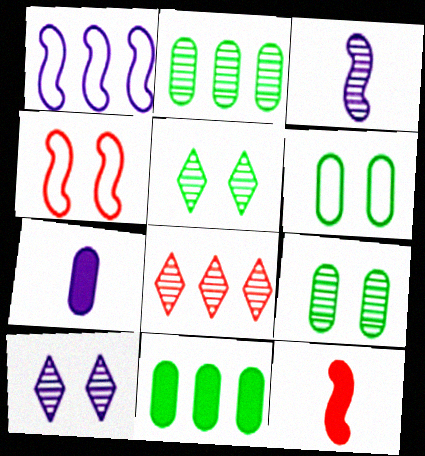[[1, 7, 10], 
[1, 8, 11], 
[3, 8, 9]]